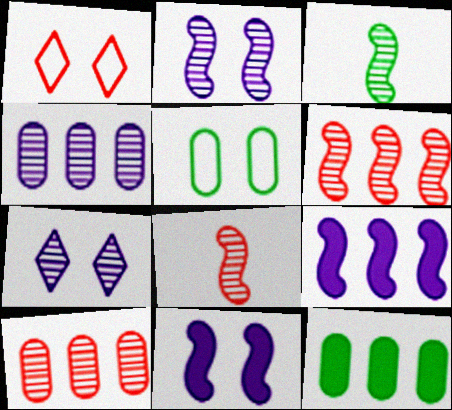[[2, 3, 6], 
[3, 7, 10]]